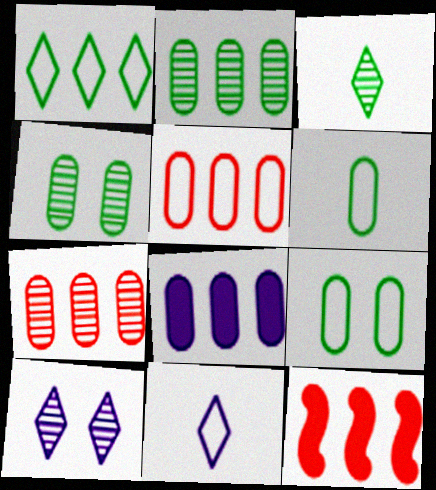[[2, 5, 8], 
[4, 11, 12], 
[6, 10, 12]]